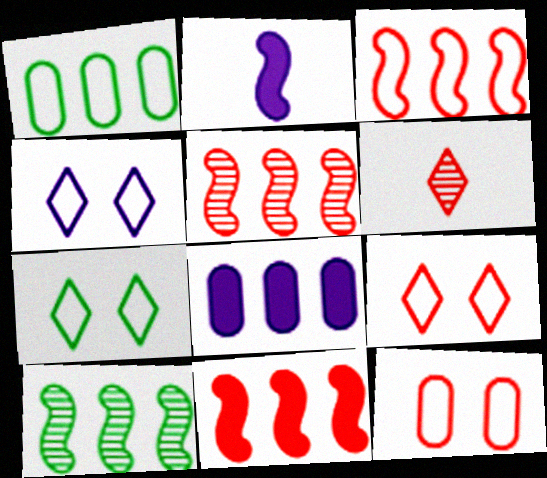[[3, 5, 11], 
[4, 7, 9], 
[6, 11, 12]]